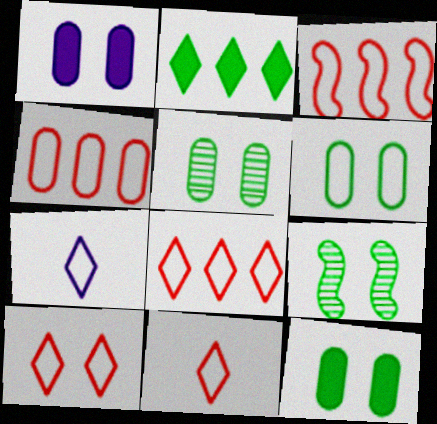[[1, 9, 10], 
[3, 4, 8], 
[3, 6, 7], 
[5, 6, 12], 
[8, 10, 11]]